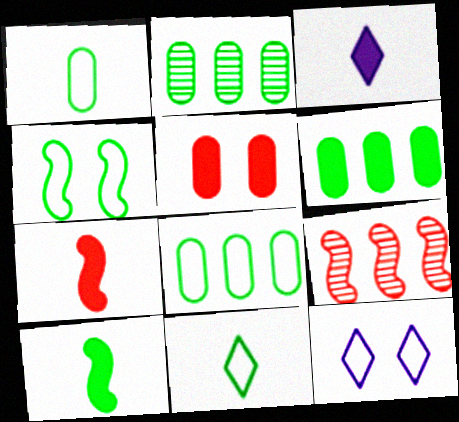[[2, 6, 8], 
[2, 7, 12], 
[4, 8, 11]]